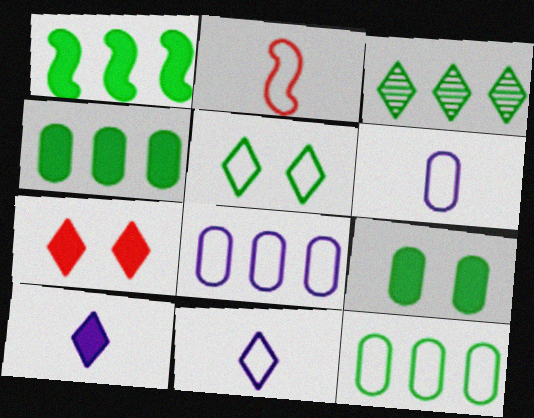[[1, 3, 12], 
[2, 5, 8], 
[3, 7, 11]]